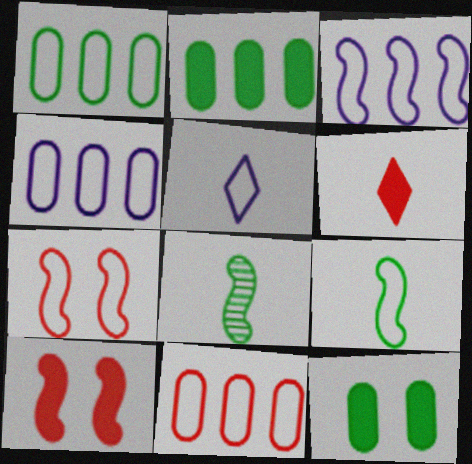[[1, 4, 11], 
[1, 5, 7], 
[3, 7, 9], 
[3, 8, 10]]